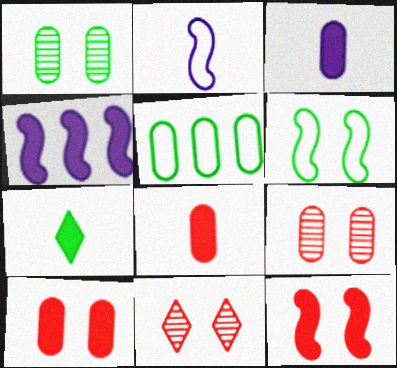[[3, 5, 9], 
[4, 7, 10]]